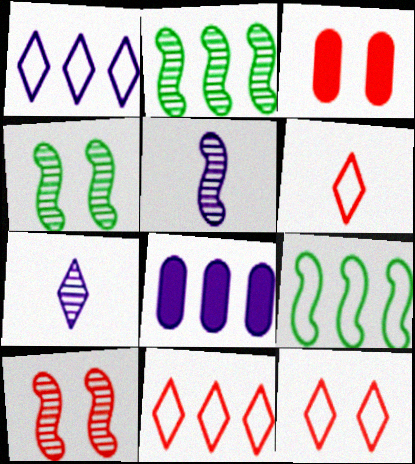[[2, 5, 10], 
[2, 8, 11], 
[3, 7, 9], 
[3, 10, 12], 
[4, 6, 8], 
[6, 11, 12]]